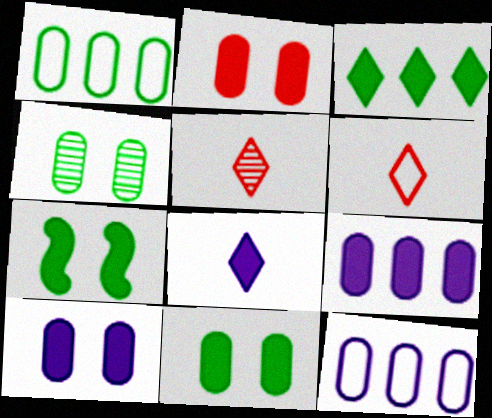[[2, 10, 11], 
[5, 7, 12]]